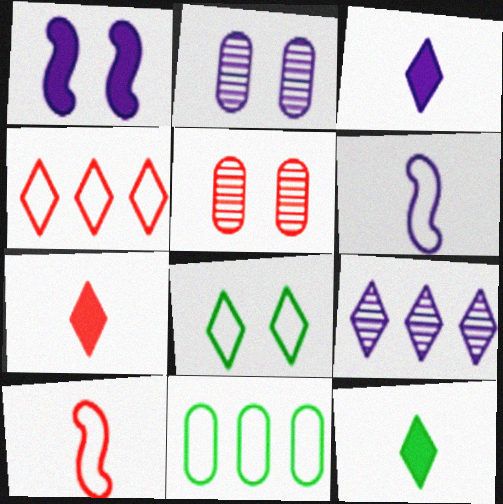[[1, 5, 8], 
[3, 7, 12], 
[7, 8, 9]]